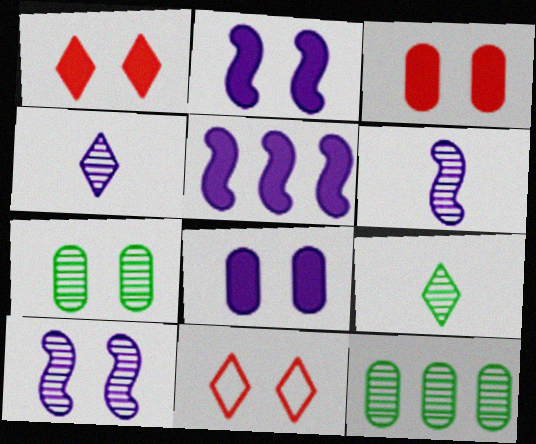[[2, 7, 11]]